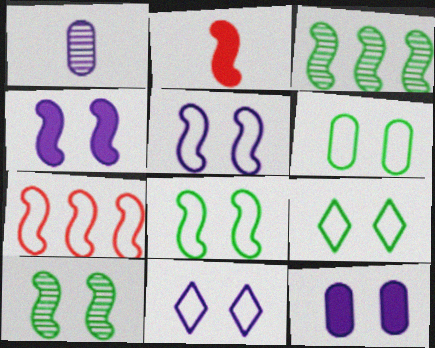[[2, 3, 5], 
[6, 8, 9]]